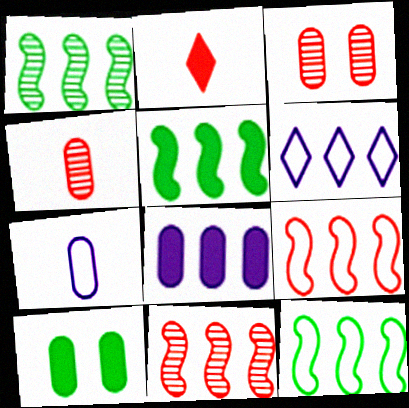[[1, 5, 12], 
[2, 3, 9]]